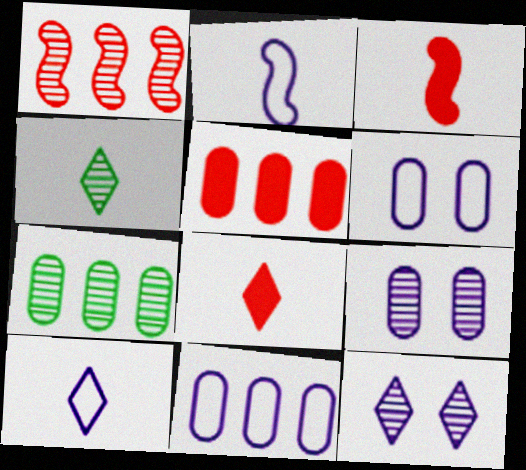[[1, 4, 9], 
[4, 8, 10], 
[5, 7, 11]]